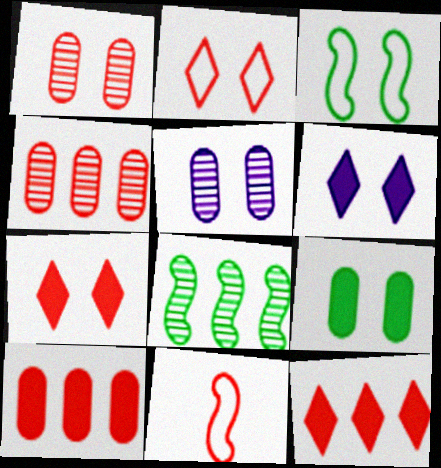[[1, 3, 6], 
[1, 11, 12], 
[3, 5, 7], 
[4, 7, 11]]